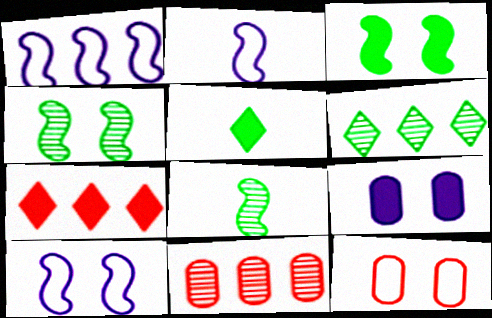[[1, 2, 10], 
[5, 10, 11]]